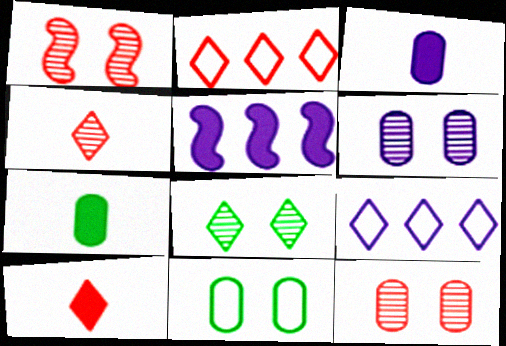[[1, 6, 8], 
[1, 7, 9], 
[4, 5, 11], 
[8, 9, 10]]